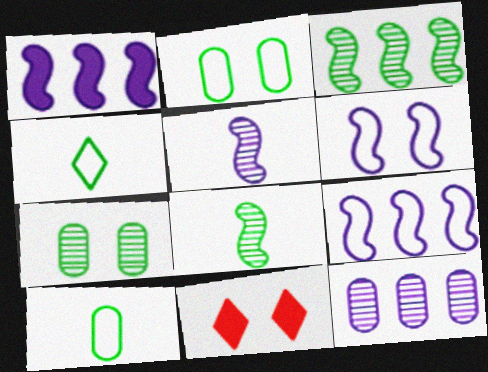[[1, 5, 6], 
[6, 7, 11]]